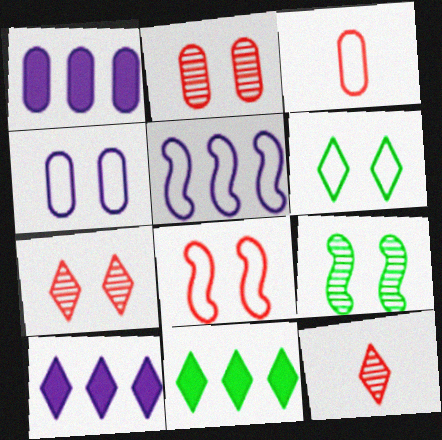[[3, 5, 6], 
[3, 9, 10], 
[4, 6, 8], 
[6, 10, 12]]